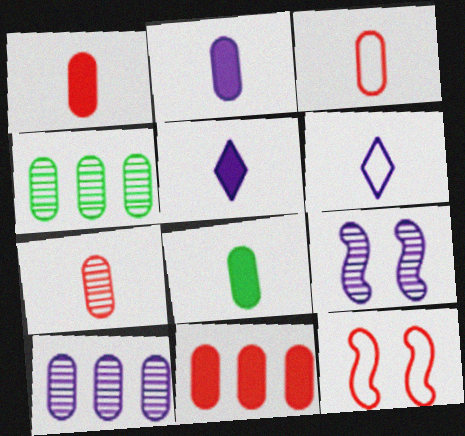[[1, 2, 8], 
[1, 3, 7], 
[4, 5, 12]]